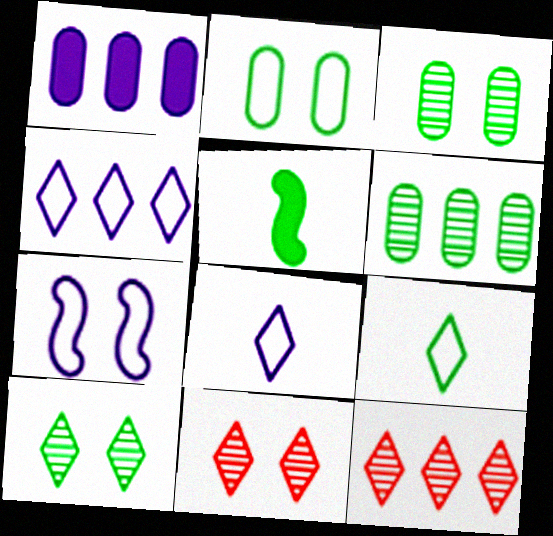[]